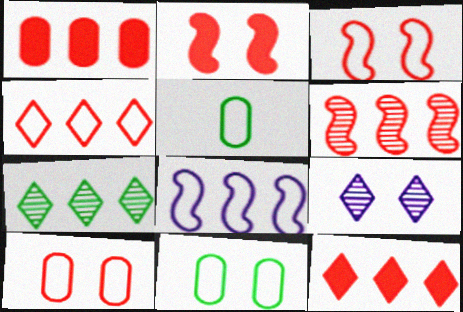[[1, 4, 6], 
[1, 7, 8], 
[2, 9, 11]]